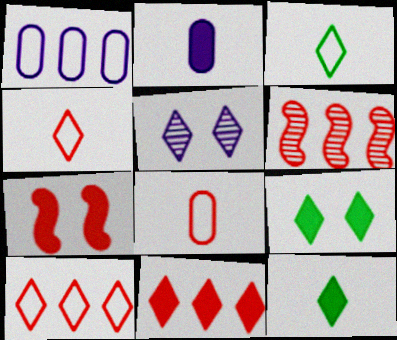[[3, 5, 11], 
[5, 10, 12]]